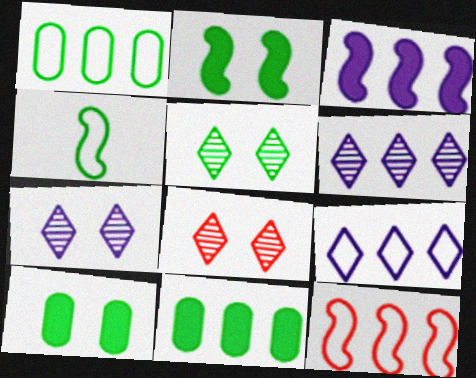[[1, 9, 12], 
[4, 5, 11], 
[5, 7, 8], 
[6, 11, 12]]